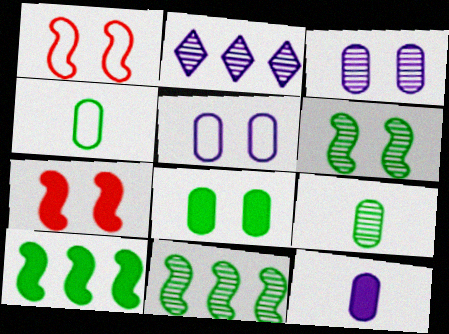[[2, 4, 7]]